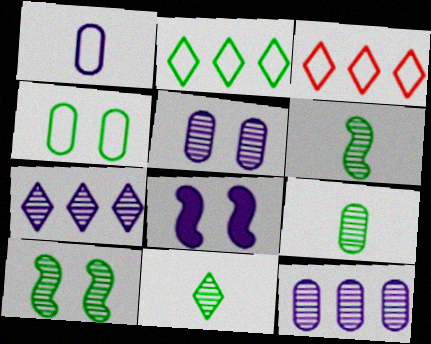[[1, 7, 8], 
[3, 8, 9], 
[6, 9, 11]]